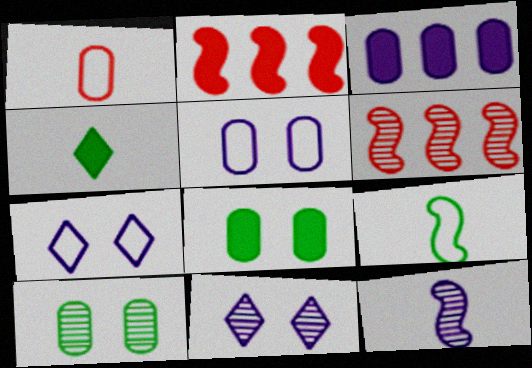[[1, 3, 10], 
[1, 4, 12], 
[3, 7, 12], 
[4, 5, 6]]